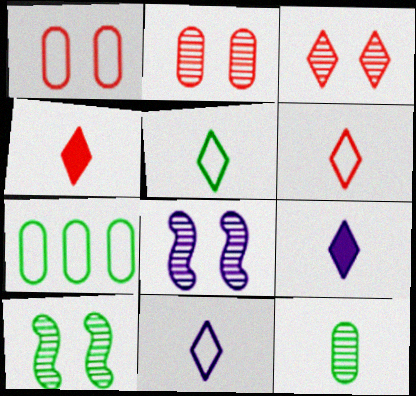[[4, 7, 8], 
[5, 6, 11]]